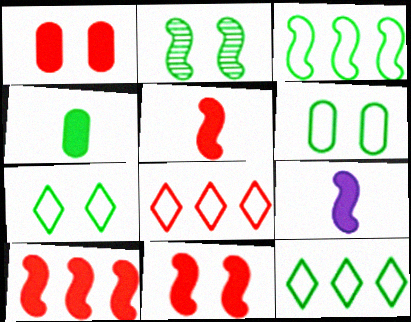[[2, 4, 12], 
[5, 10, 11]]